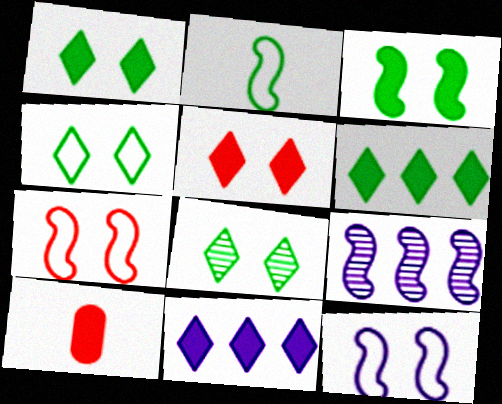[[1, 4, 8], 
[3, 10, 11], 
[4, 9, 10]]